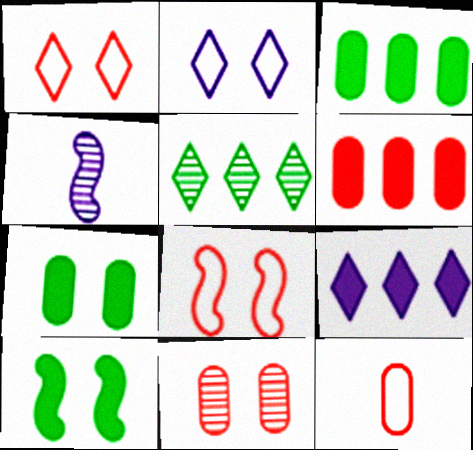[[1, 3, 4], 
[2, 10, 11], 
[4, 5, 11], 
[6, 11, 12]]